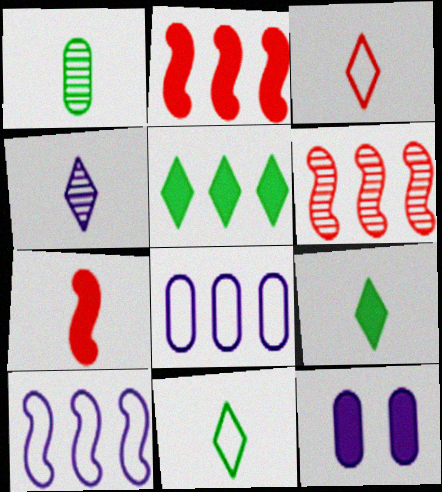[[2, 9, 12], 
[3, 4, 9], 
[4, 10, 12], 
[5, 6, 8], 
[5, 7, 12], 
[6, 11, 12]]